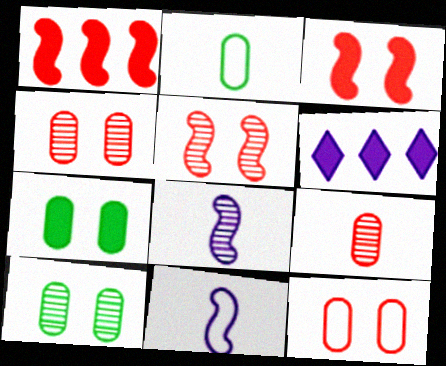[[2, 5, 6]]